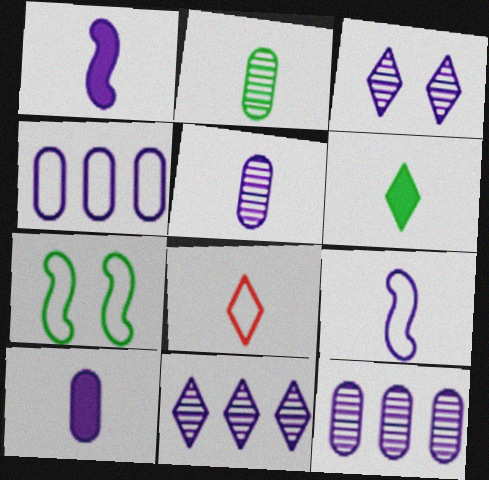[[1, 2, 8], 
[1, 3, 4], 
[4, 7, 8]]